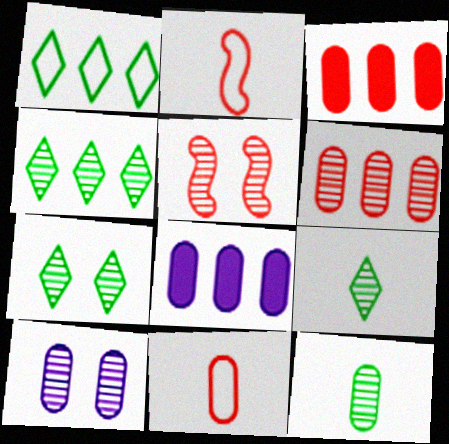[[2, 7, 8], 
[4, 7, 9], 
[5, 7, 10], 
[6, 10, 12]]